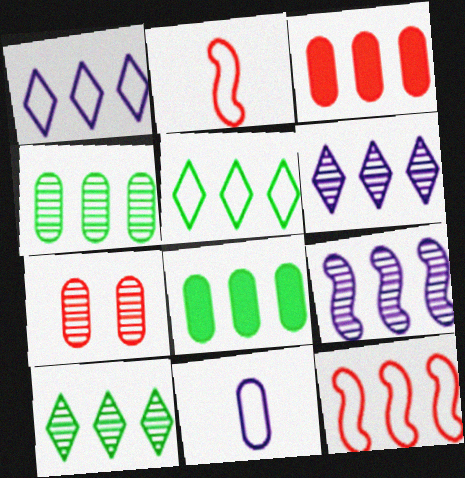[[3, 5, 9], 
[6, 8, 12], 
[7, 8, 11]]